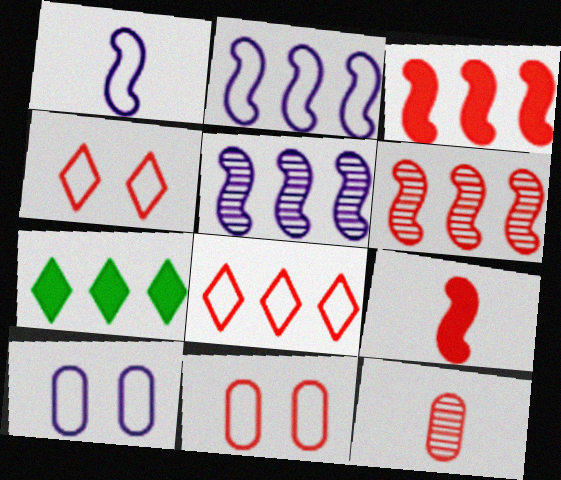[[3, 4, 12]]